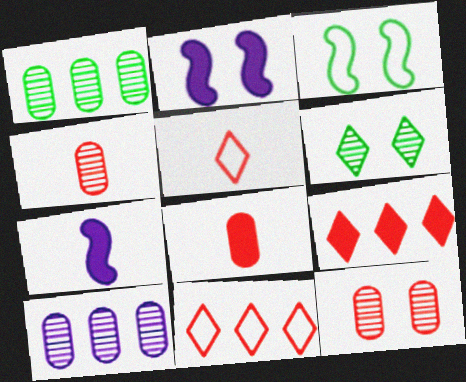[[1, 2, 5]]